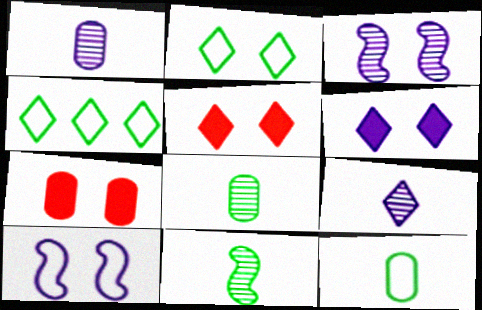[[2, 3, 7], 
[4, 5, 9]]